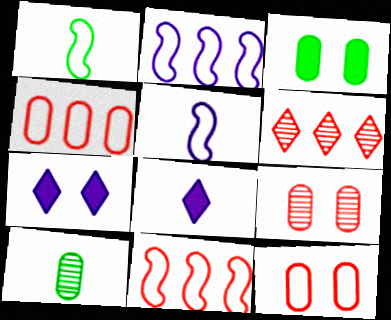[[3, 5, 6], 
[7, 10, 11]]